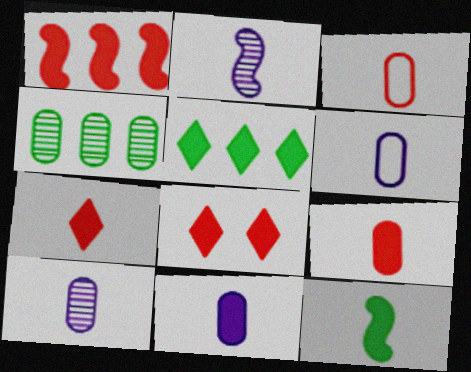[[1, 8, 9], 
[6, 10, 11], 
[7, 11, 12]]